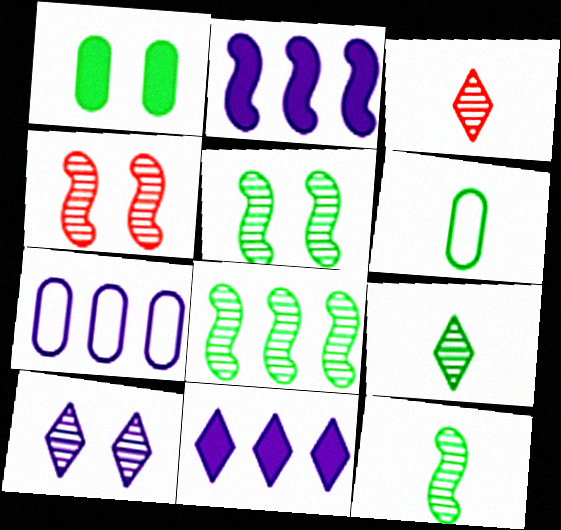[[4, 6, 11], 
[5, 8, 12]]